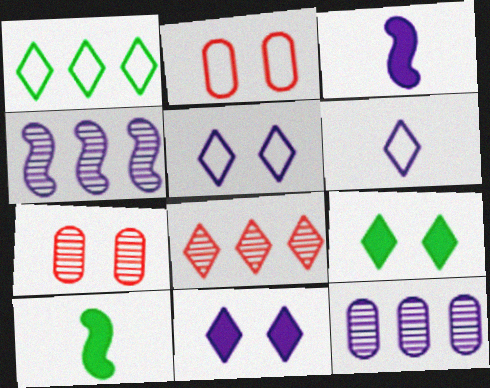[[1, 3, 7], 
[3, 5, 12], 
[6, 8, 9]]